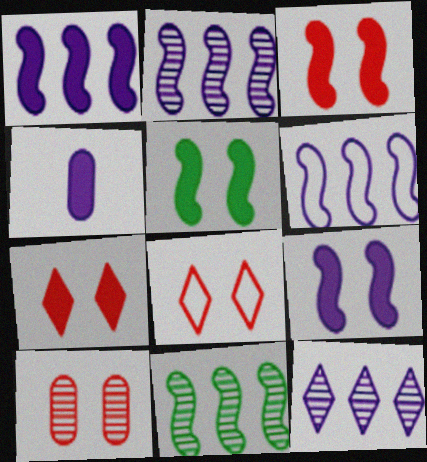[[1, 2, 6], 
[3, 5, 9], 
[3, 8, 10], 
[4, 8, 11]]